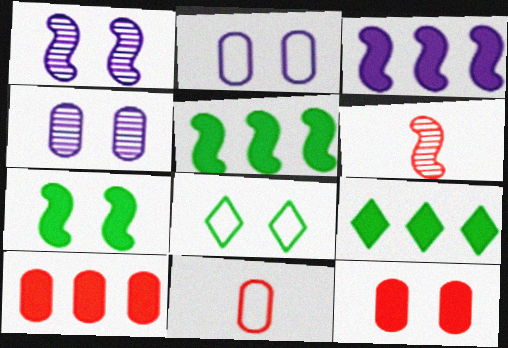[[1, 8, 12], 
[1, 9, 11], 
[2, 6, 9], 
[3, 9, 10]]